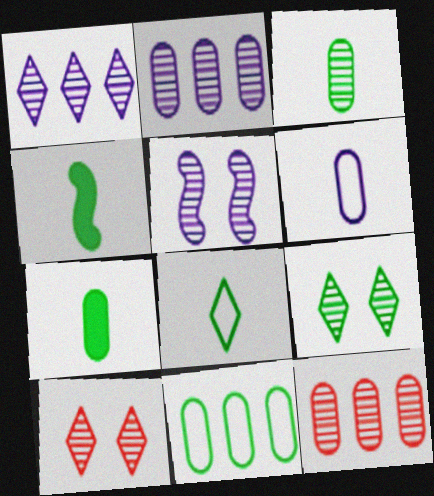[[3, 4, 8], 
[4, 9, 11]]